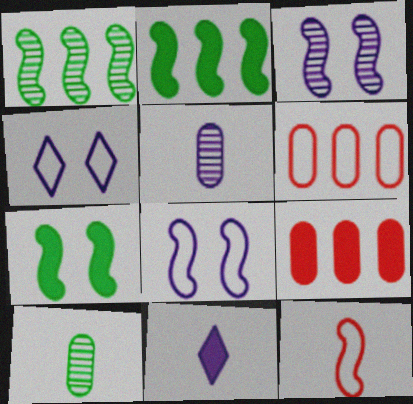[[2, 3, 12], 
[7, 9, 11], 
[10, 11, 12]]